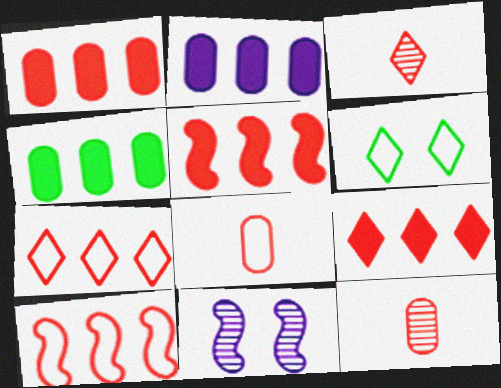[[1, 2, 4], 
[1, 5, 9]]